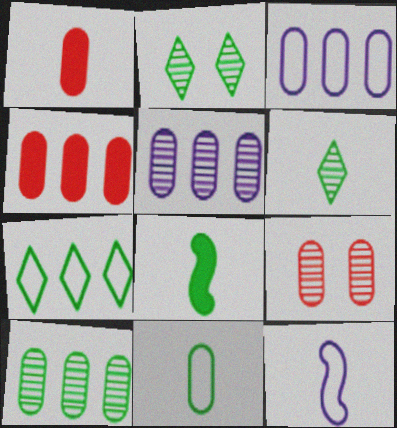[[1, 6, 12], 
[2, 4, 12], 
[3, 4, 10], 
[6, 8, 11]]